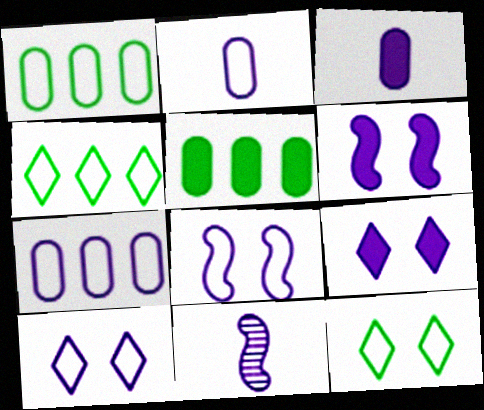[[7, 9, 11]]